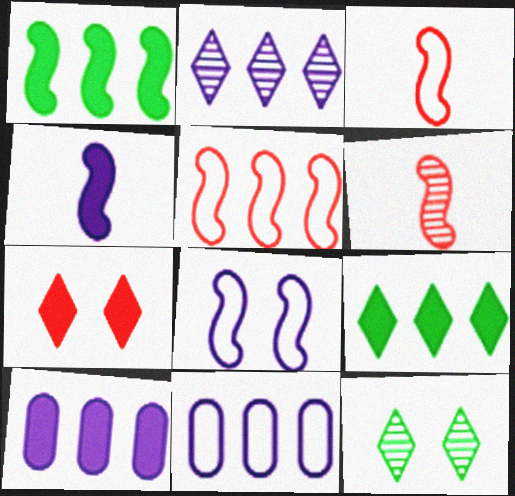[[1, 6, 8], 
[3, 10, 12]]